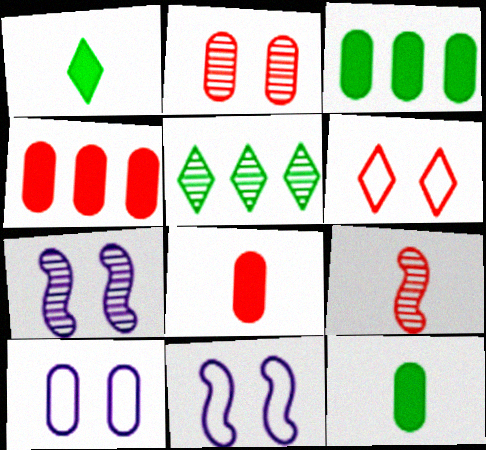[[4, 6, 9], 
[5, 8, 11]]